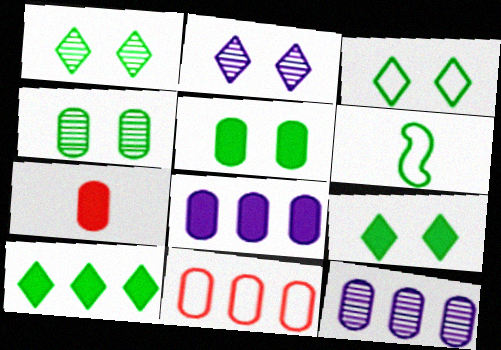[[1, 3, 9], 
[4, 6, 10], 
[5, 7, 8]]